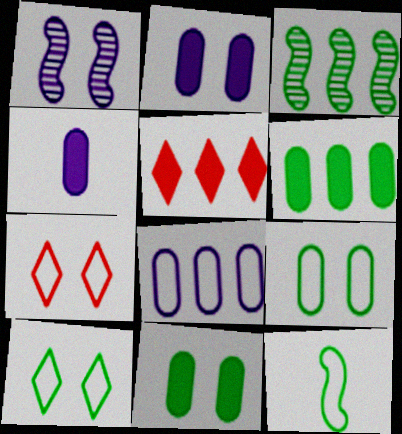[[1, 7, 11], 
[3, 4, 7], 
[3, 5, 8], 
[7, 8, 12]]